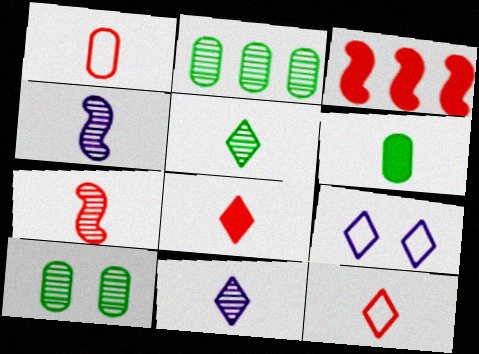[[1, 7, 8], 
[4, 6, 12]]